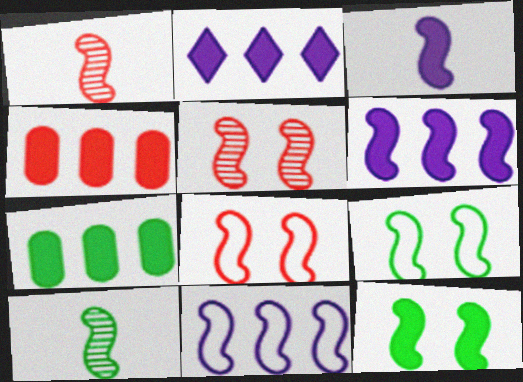[[1, 6, 9], 
[1, 11, 12], 
[6, 8, 10]]